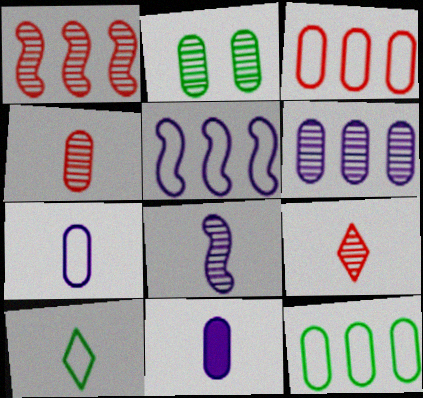[[2, 3, 11], 
[2, 4, 6]]